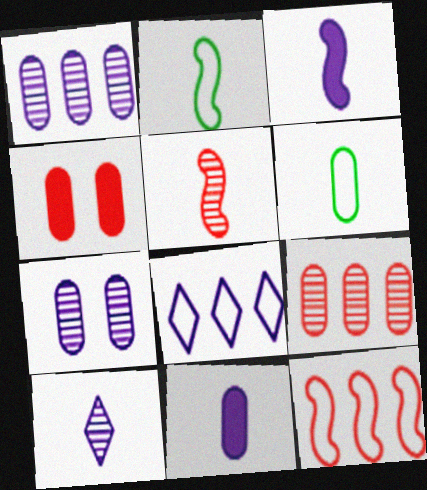[[1, 4, 6], 
[2, 3, 5], 
[3, 7, 8]]